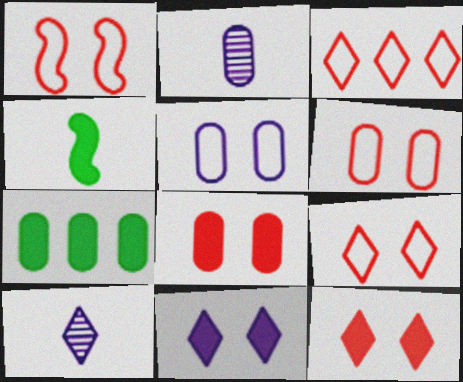[[1, 6, 9], 
[1, 7, 10], 
[2, 6, 7]]